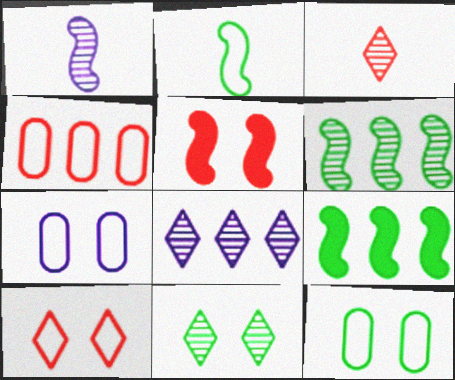[[3, 4, 5], 
[3, 7, 9], 
[3, 8, 11], 
[4, 8, 9], 
[5, 7, 11]]